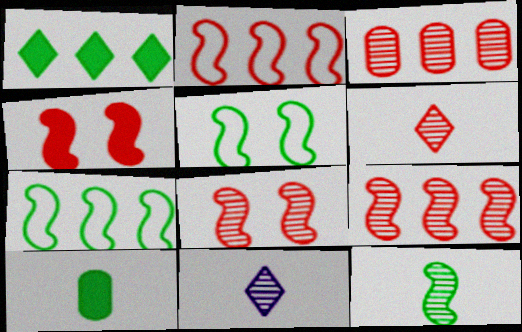[[3, 6, 8]]